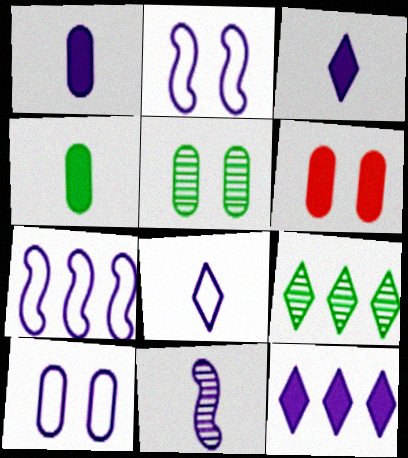[[1, 8, 11], 
[5, 6, 10], 
[7, 8, 10], 
[10, 11, 12]]